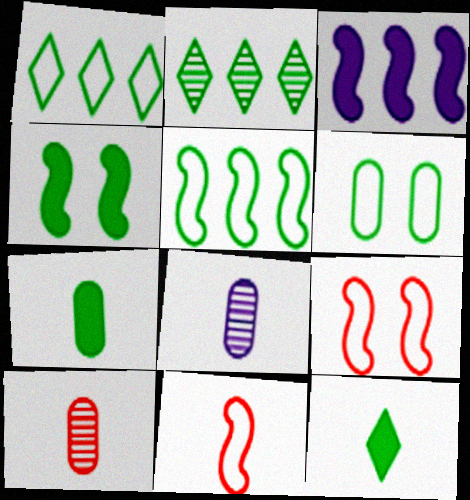[[8, 11, 12]]